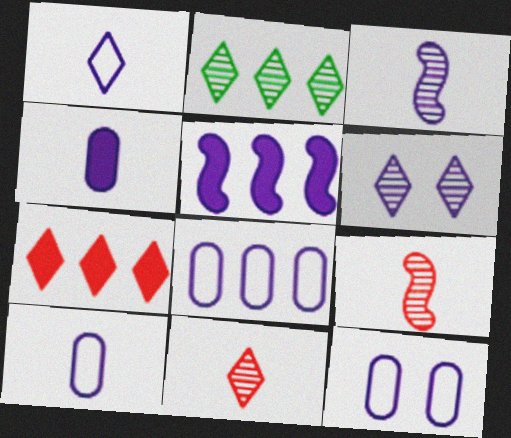[[1, 3, 4], 
[2, 6, 11], 
[5, 6, 10], 
[8, 10, 12]]